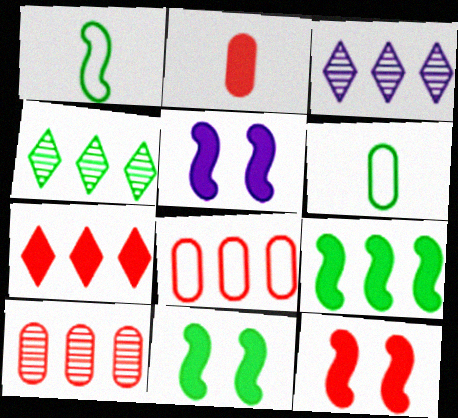[[2, 7, 12], 
[3, 6, 12], 
[3, 8, 9], 
[4, 6, 11], 
[5, 11, 12]]